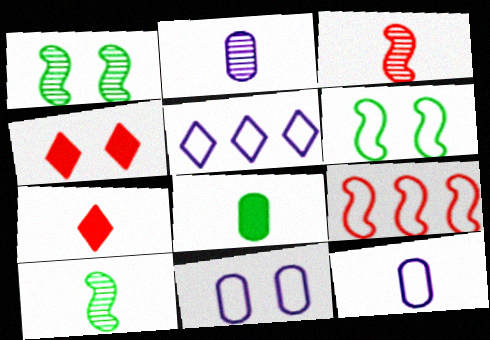[[1, 4, 11], 
[7, 10, 12]]